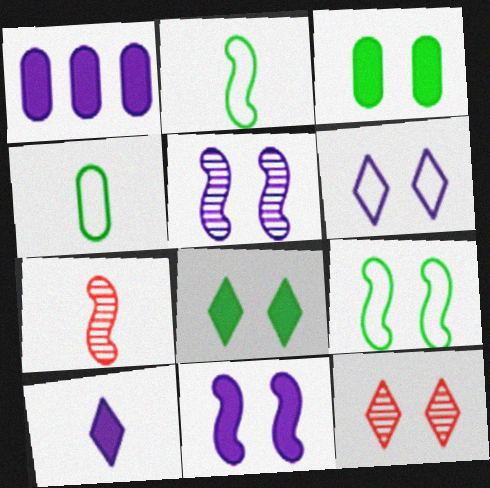[[1, 2, 12], 
[1, 10, 11], 
[4, 7, 10], 
[6, 8, 12]]